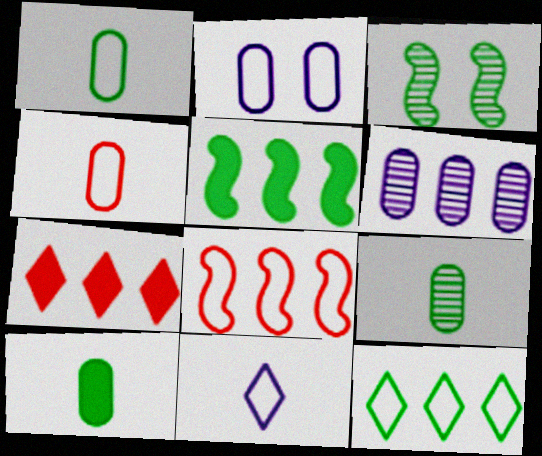[[1, 9, 10], 
[3, 10, 12]]